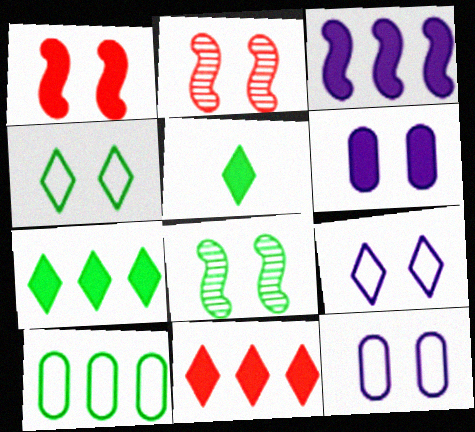[[2, 4, 6], 
[5, 8, 10]]